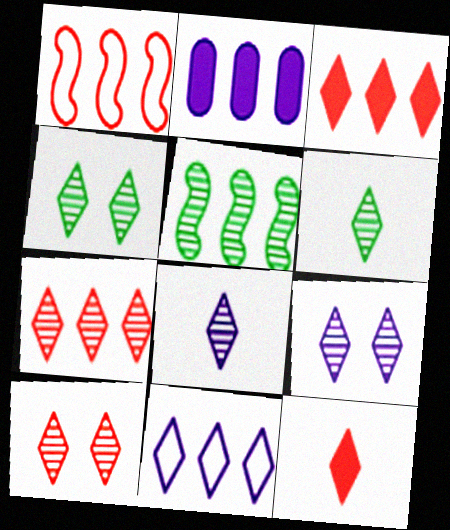[[4, 7, 8], 
[4, 9, 10], 
[4, 11, 12], 
[6, 7, 9]]